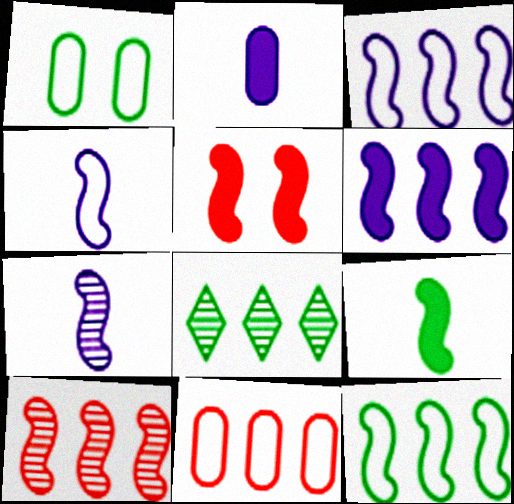[[1, 8, 9], 
[5, 6, 9], 
[5, 7, 12], 
[6, 8, 11], 
[6, 10, 12]]